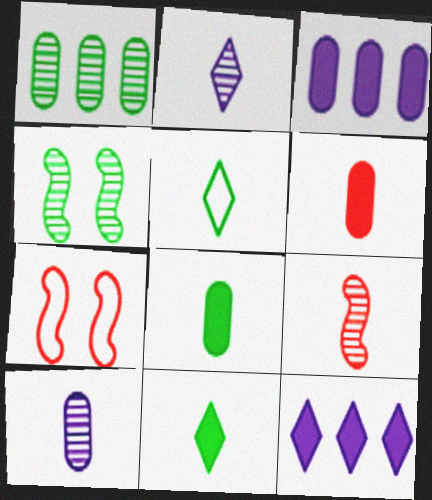[]